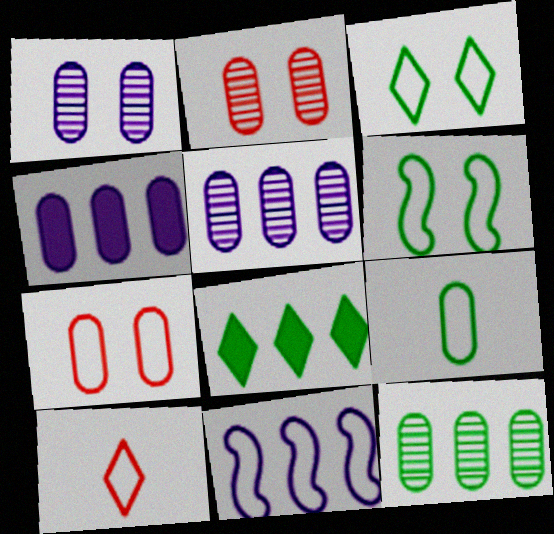[[2, 4, 9]]